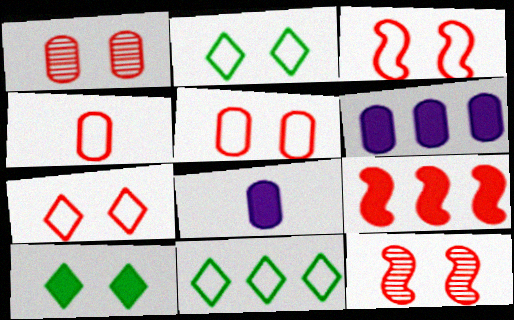[[3, 5, 7], 
[8, 9, 10], 
[8, 11, 12]]